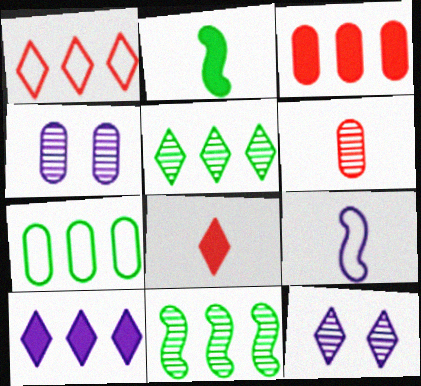[[1, 2, 4], 
[1, 5, 10], 
[4, 9, 10], 
[6, 11, 12]]